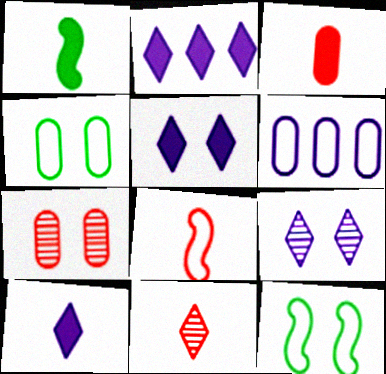[[1, 3, 10], 
[2, 5, 10], 
[3, 8, 11], 
[5, 7, 12]]